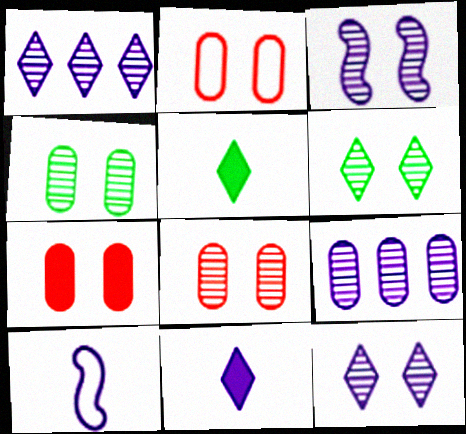[[2, 7, 8], 
[3, 6, 8]]